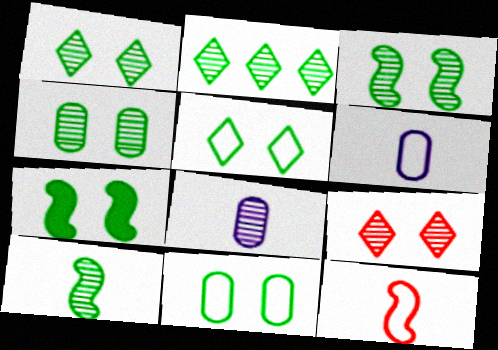[[1, 3, 4], 
[1, 7, 11], 
[2, 4, 10], 
[4, 5, 7]]